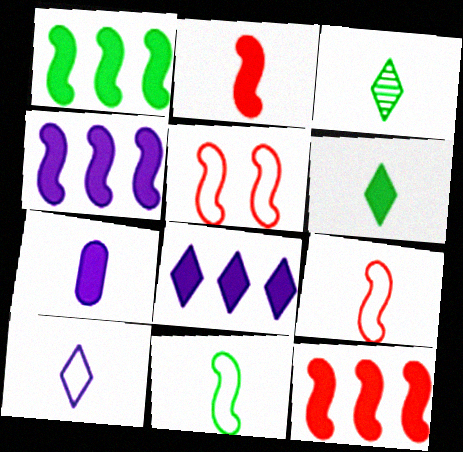[[1, 4, 12], 
[2, 6, 7], 
[3, 7, 9]]